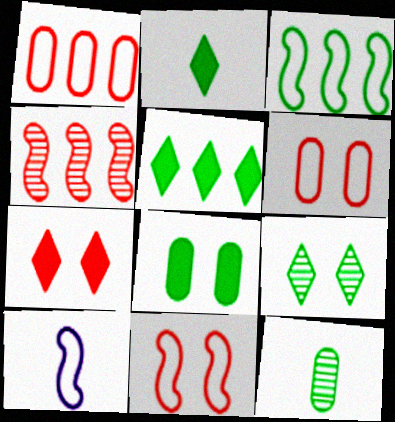[[3, 10, 11]]